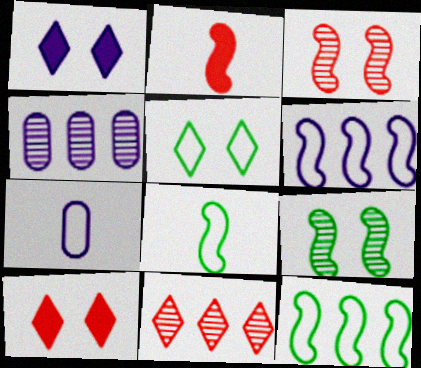[[2, 4, 5], 
[2, 6, 9], 
[4, 8, 10]]